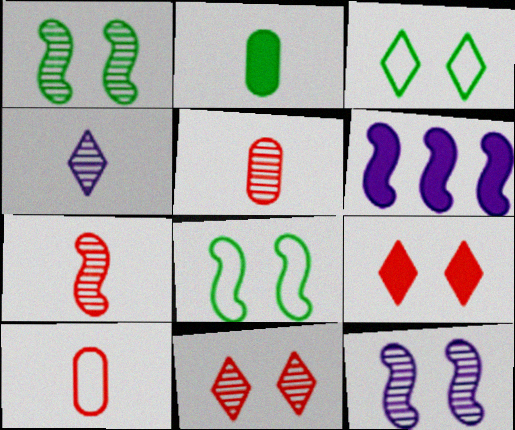[[2, 6, 9], 
[3, 5, 6], 
[6, 7, 8]]